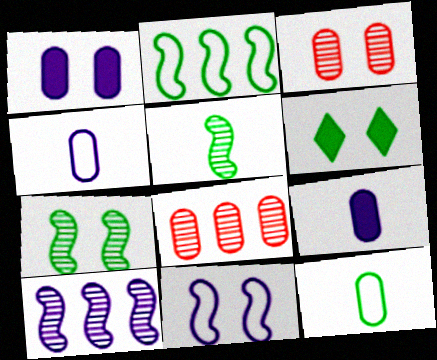[[1, 8, 12], 
[3, 6, 11]]